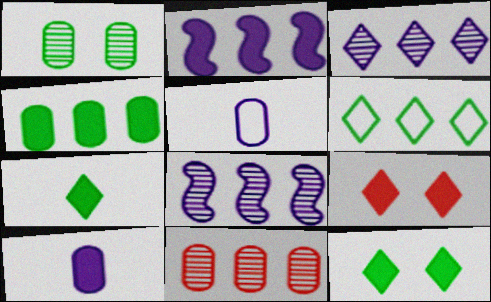[[2, 6, 11]]